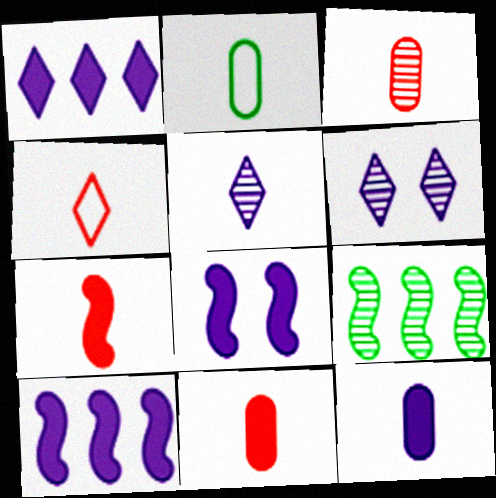[[1, 8, 12], 
[2, 3, 12], 
[2, 5, 7], 
[3, 4, 7], 
[3, 6, 9]]